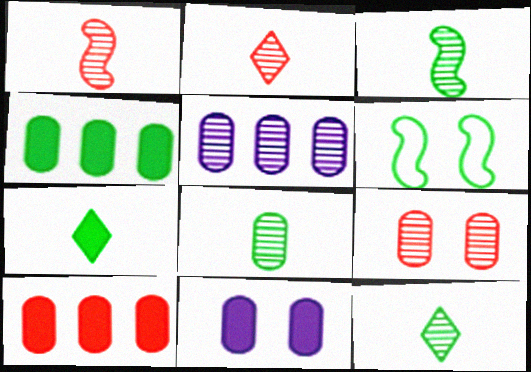[[3, 8, 12], 
[4, 6, 12], 
[5, 8, 9]]